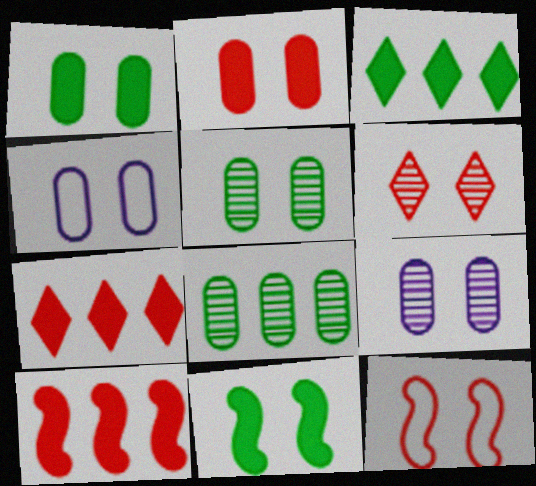[[2, 4, 5], 
[2, 6, 12], 
[4, 6, 11]]